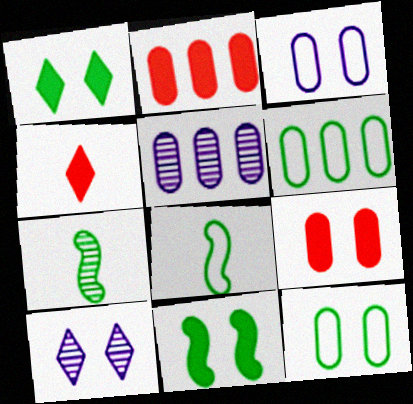[[1, 6, 7], 
[2, 5, 6], 
[2, 8, 10]]